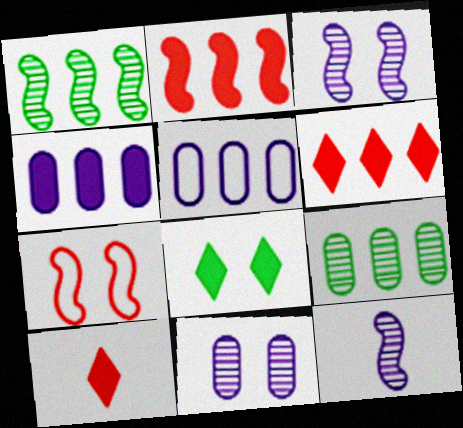[[1, 5, 6], 
[7, 8, 11]]